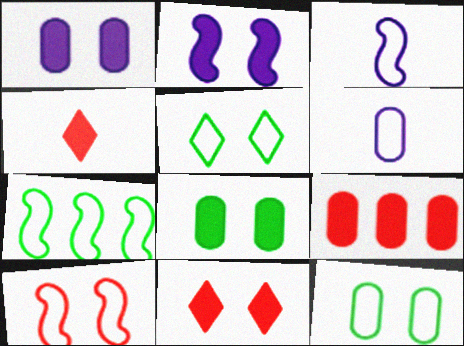[[2, 8, 11], 
[3, 7, 10]]